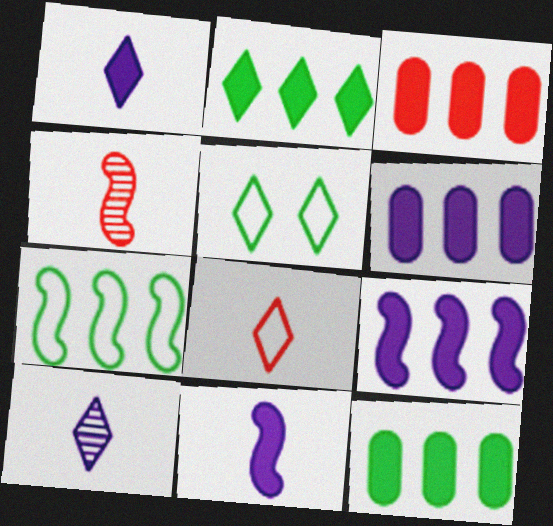[[2, 3, 9], 
[3, 6, 12], 
[4, 5, 6]]